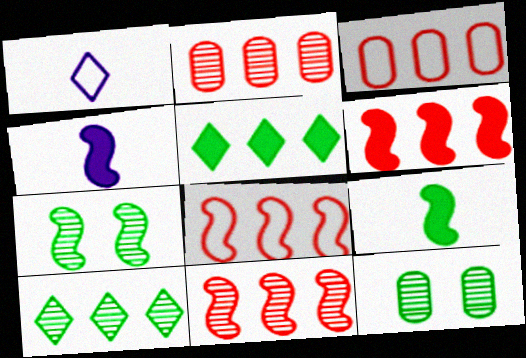[[1, 6, 12], 
[4, 7, 8], 
[6, 8, 11]]